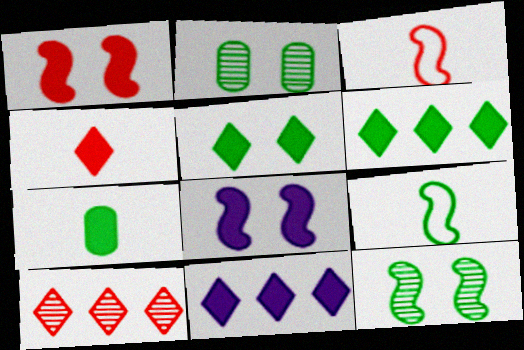[[1, 7, 11], 
[2, 3, 11], 
[2, 6, 9], 
[4, 5, 11]]